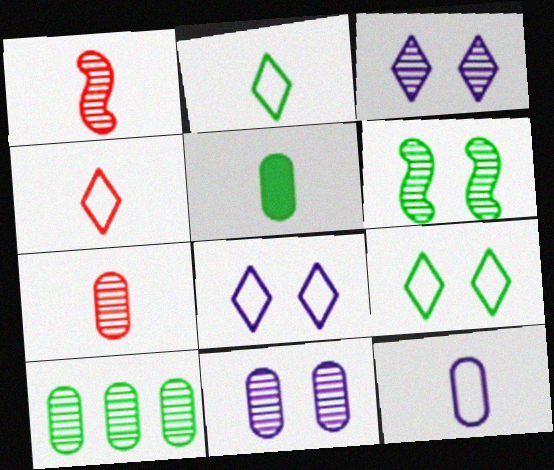[[1, 3, 10], 
[5, 7, 12], 
[7, 10, 11]]